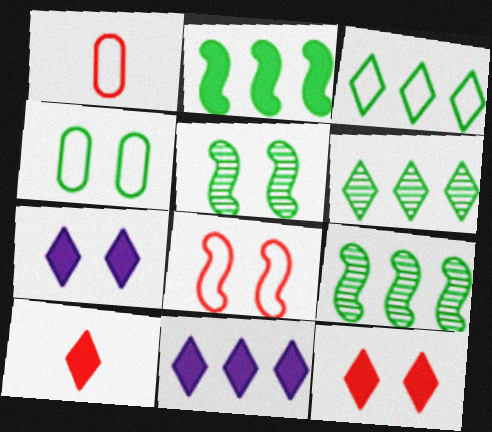[[1, 5, 11], 
[1, 7, 9]]